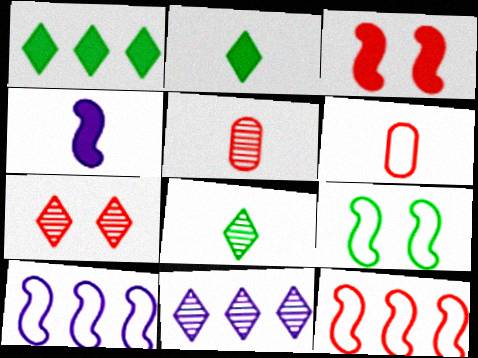[[4, 6, 8], 
[7, 8, 11]]